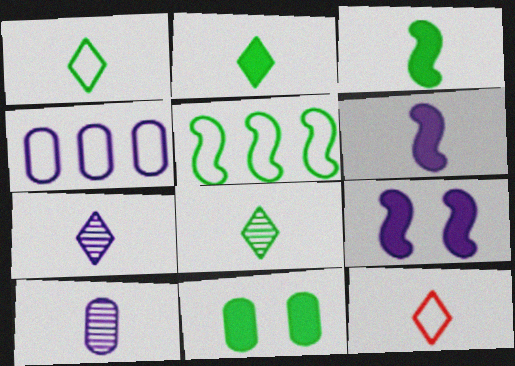[[1, 2, 8], 
[2, 7, 12], 
[3, 10, 12], 
[4, 7, 9], 
[5, 8, 11]]